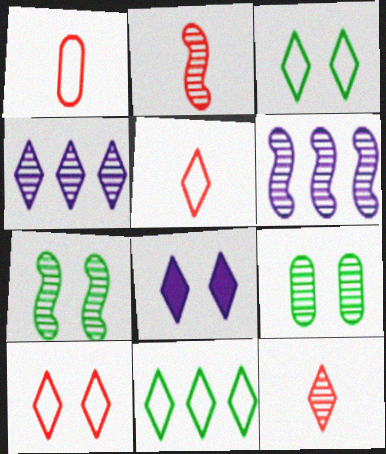[[2, 4, 9], 
[2, 6, 7], 
[6, 9, 12], 
[8, 11, 12]]